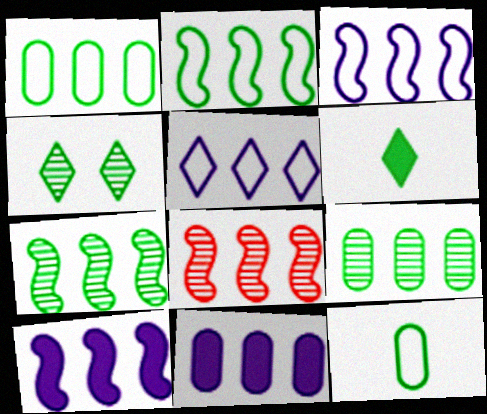[[2, 8, 10]]